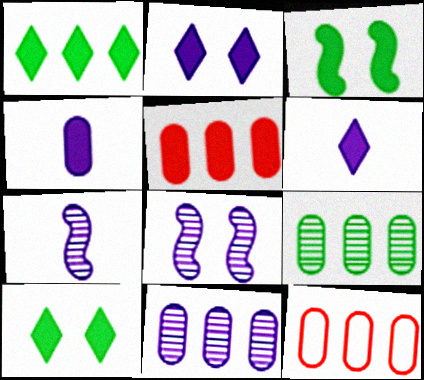[[3, 5, 6], 
[7, 10, 12]]